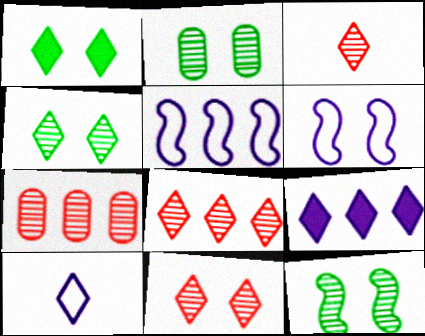[[1, 8, 10], 
[2, 4, 12], 
[3, 8, 11]]